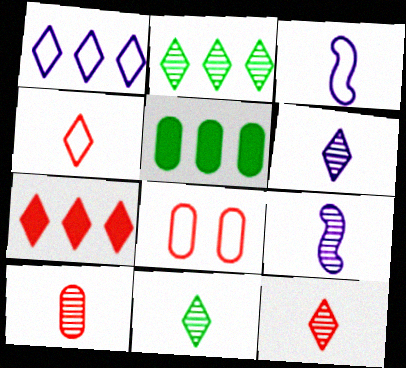[[1, 2, 7], 
[6, 11, 12], 
[9, 10, 11]]